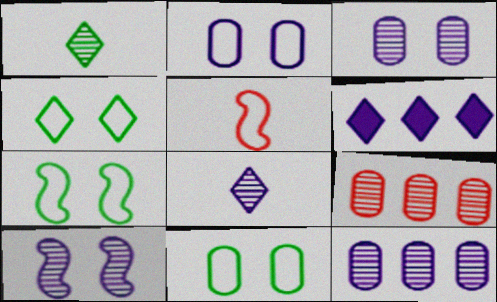[[1, 9, 10], 
[4, 7, 11], 
[8, 10, 12]]